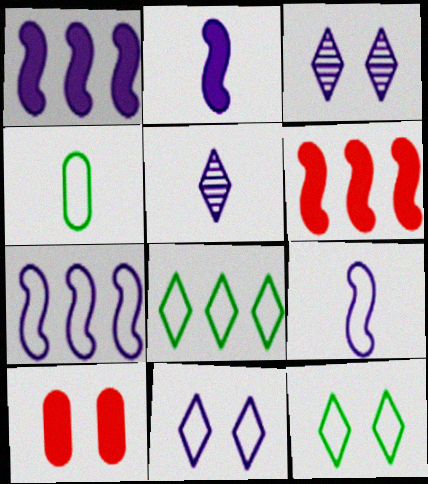[[3, 4, 6]]